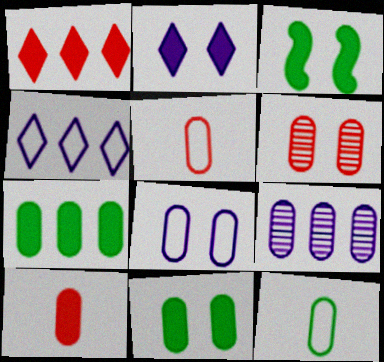[[5, 9, 11], 
[6, 8, 11]]